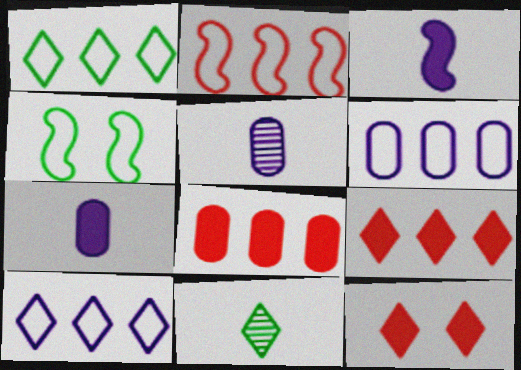[[1, 2, 6], 
[4, 5, 9], 
[10, 11, 12]]